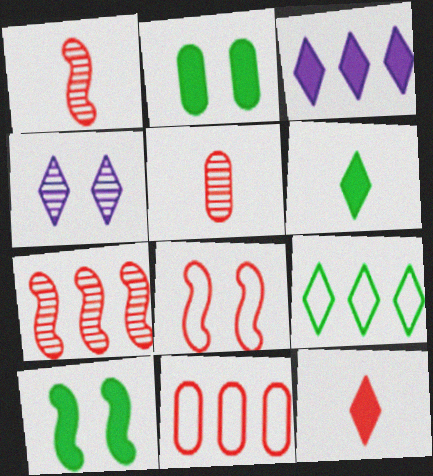[[2, 4, 8], 
[4, 9, 12]]